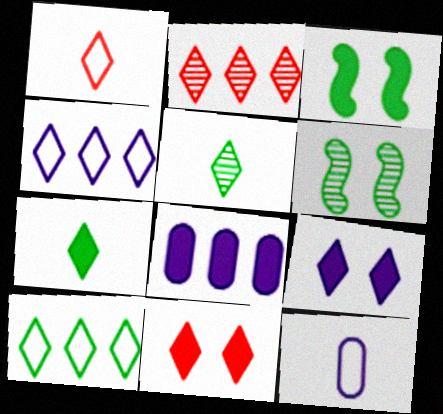[[1, 2, 11], 
[1, 6, 8], 
[2, 3, 12], 
[4, 5, 11]]